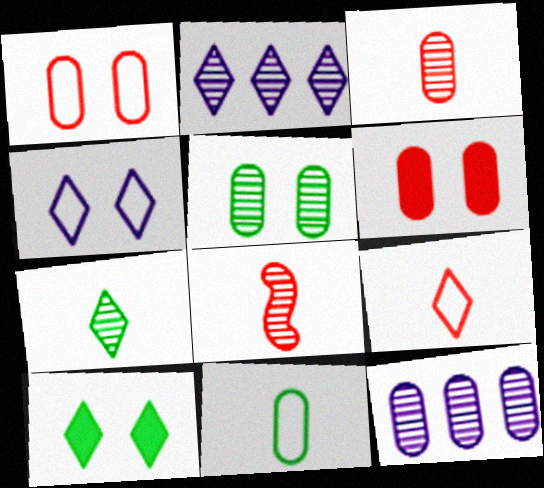[[2, 5, 8], 
[2, 9, 10], 
[3, 5, 12], 
[6, 11, 12]]